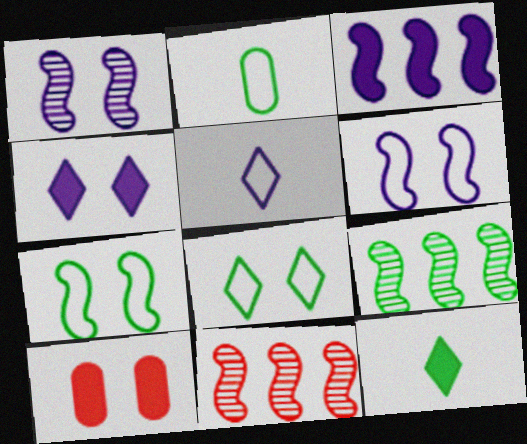[[1, 8, 10], 
[2, 4, 11], 
[3, 10, 12], 
[5, 9, 10]]